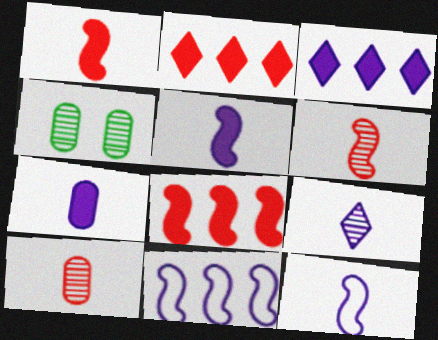[[2, 4, 12], 
[7, 9, 12]]